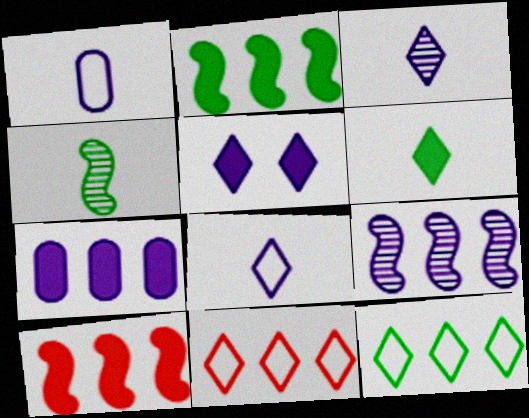[[1, 5, 9]]